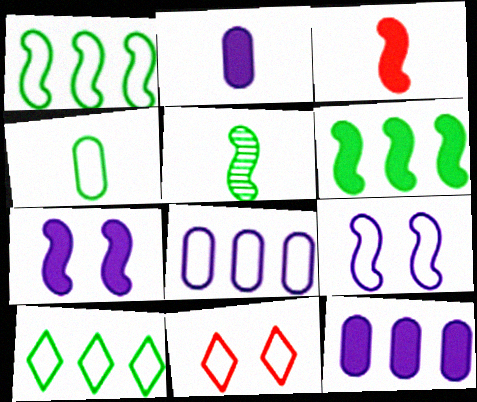[[3, 6, 7], 
[5, 11, 12]]